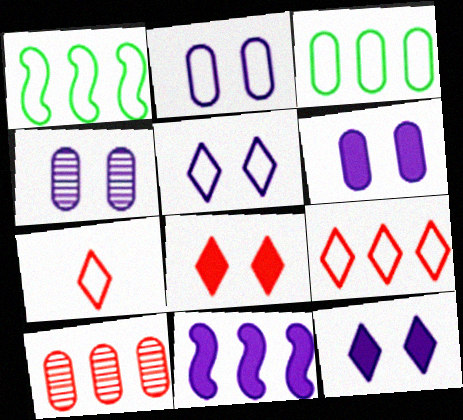[[1, 2, 7], 
[2, 4, 6]]